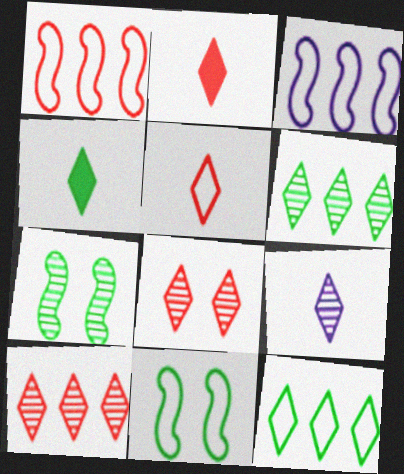[[4, 5, 9], 
[6, 8, 9]]